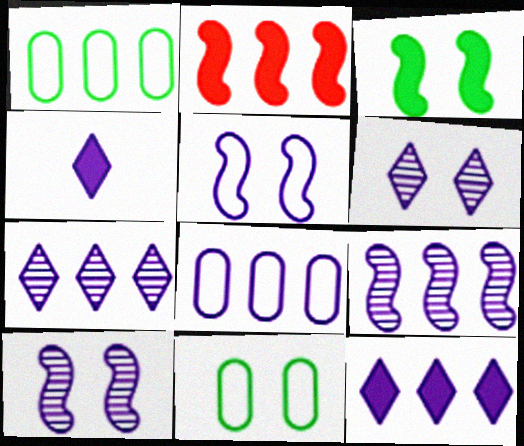[[1, 2, 7], 
[4, 8, 10], 
[8, 9, 12]]